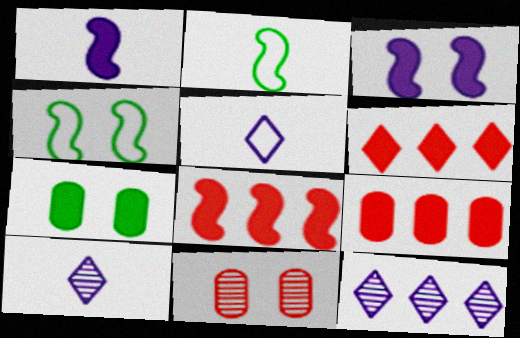[[1, 6, 7], 
[4, 9, 10], 
[6, 8, 9]]